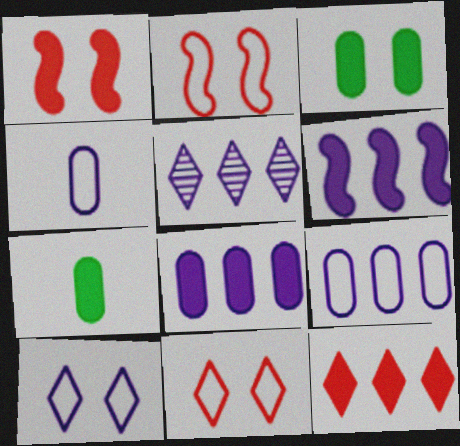[[2, 5, 7], 
[5, 6, 9]]